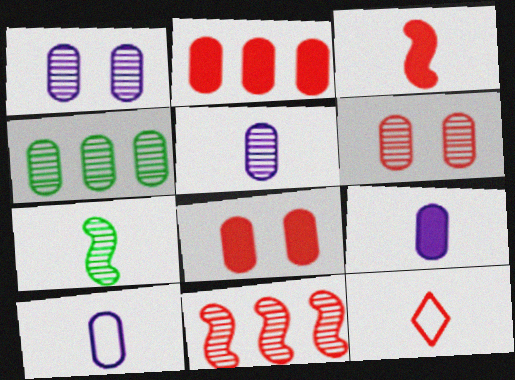[[4, 5, 6], 
[4, 8, 10], 
[5, 9, 10], 
[7, 9, 12], 
[8, 11, 12]]